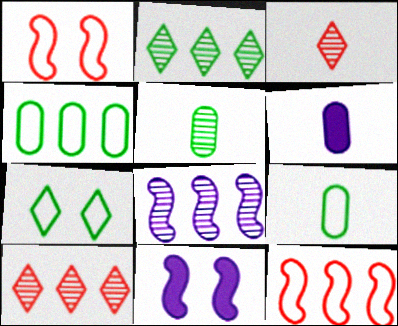[[1, 2, 6], 
[3, 4, 11], 
[9, 10, 11]]